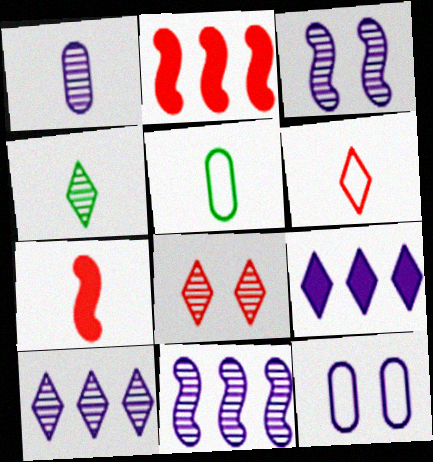[[1, 3, 10], 
[2, 4, 12], 
[4, 8, 10]]